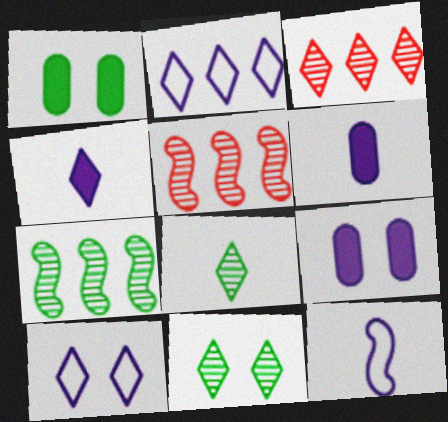[[1, 3, 12]]